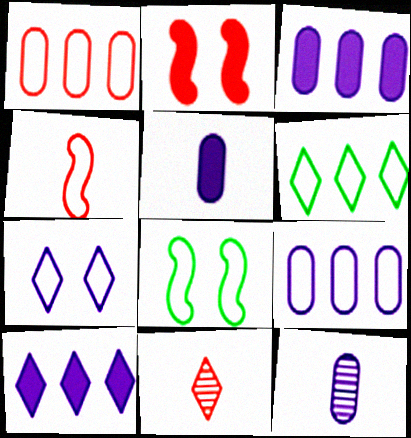[[1, 2, 11], 
[2, 6, 12], 
[3, 8, 11]]